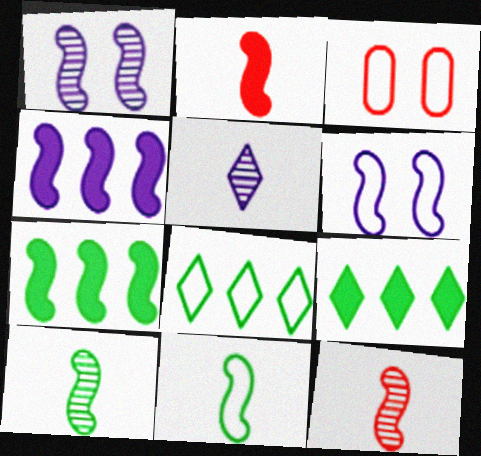[[3, 5, 7], 
[6, 7, 12]]